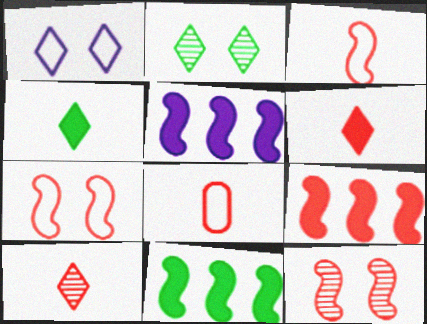[[2, 5, 8], 
[3, 9, 12], 
[5, 9, 11]]